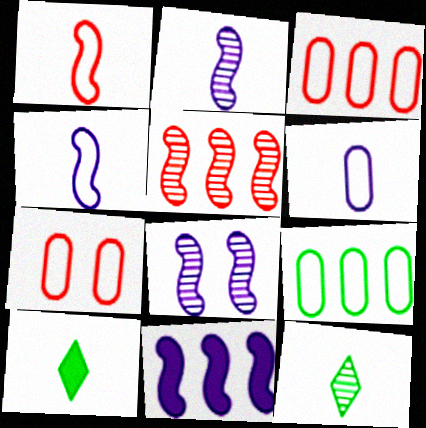[[3, 8, 10], 
[4, 8, 11], 
[6, 7, 9], 
[7, 11, 12]]